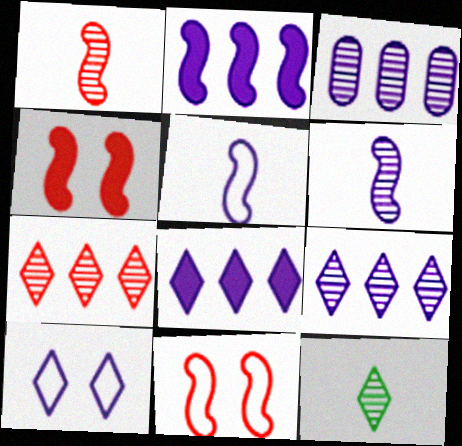[]